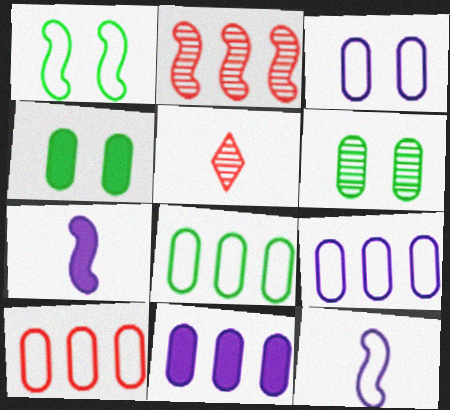[[1, 2, 7], 
[1, 5, 11], 
[8, 9, 10]]